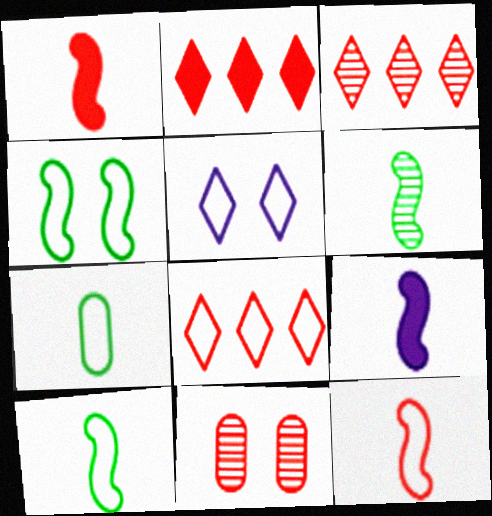[[1, 8, 11], 
[2, 3, 8], 
[2, 11, 12], 
[6, 9, 12]]